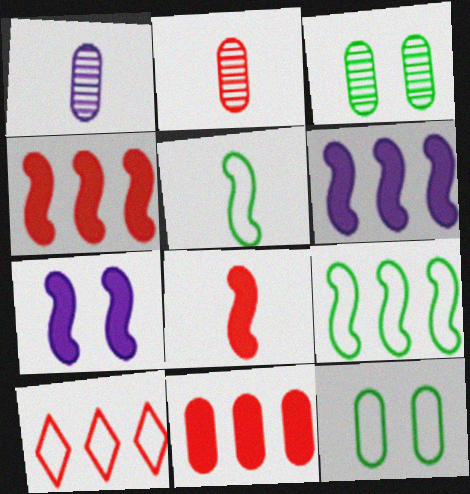[[1, 11, 12]]